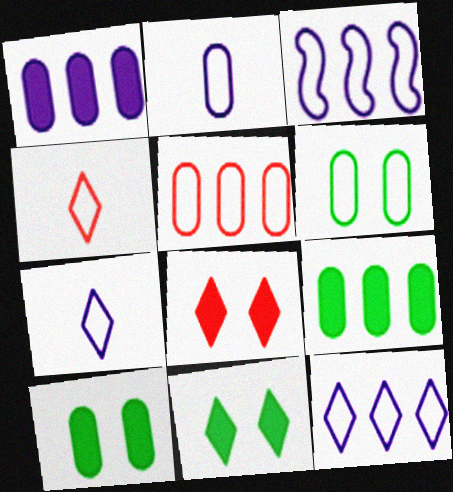[[2, 5, 6], 
[3, 4, 6]]